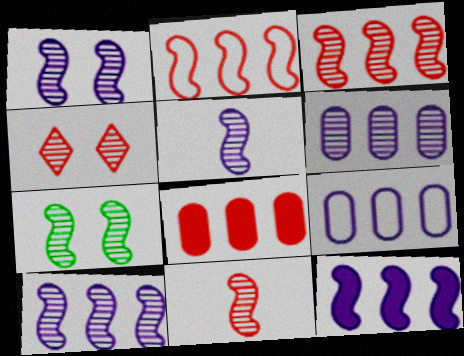[[1, 5, 10], 
[3, 5, 7], 
[7, 10, 11]]